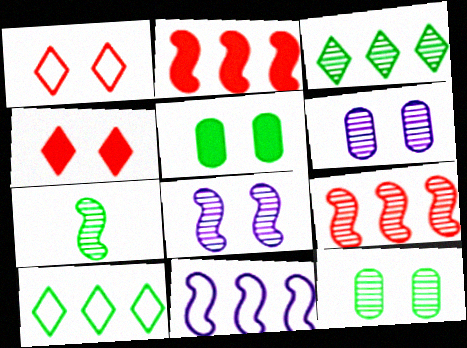[[1, 5, 8], 
[3, 7, 12], 
[5, 7, 10], 
[7, 8, 9]]